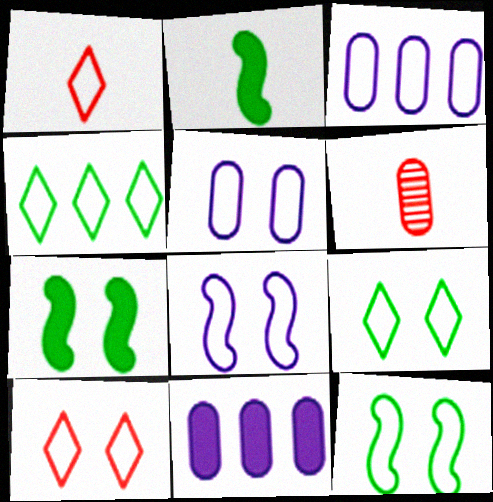[[1, 3, 12], 
[5, 10, 12]]